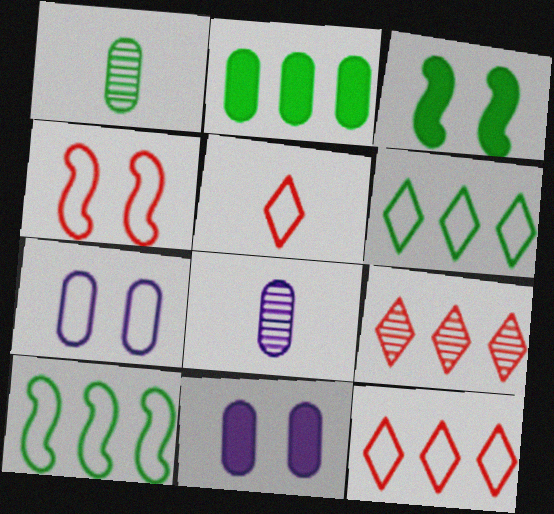[[1, 3, 6], 
[3, 8, 12], 
[5, 7, 10]]